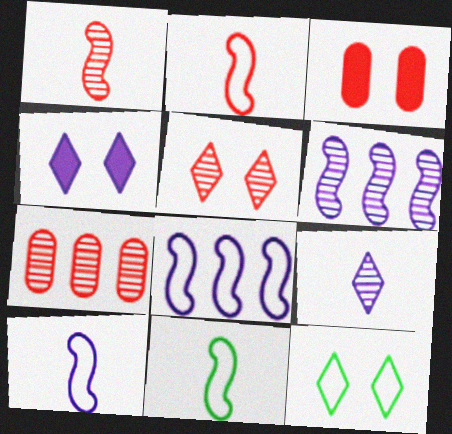[[1, 5, 7], 
[2, 10, 11], 
[4, 5, 12], 
[4, 7, 11]]